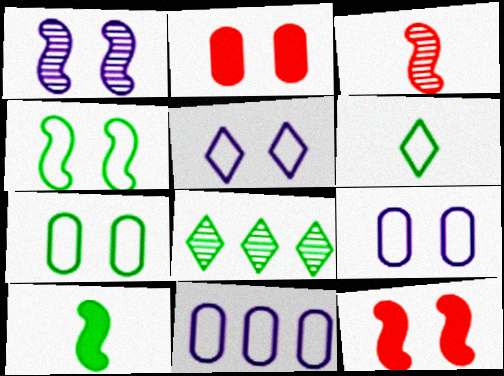[[1, 4, 12], 
[7, 8, 10]]